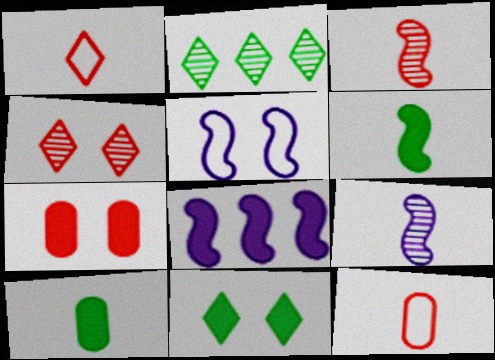[[1, 9, 10], 
[5, 8, 9]]